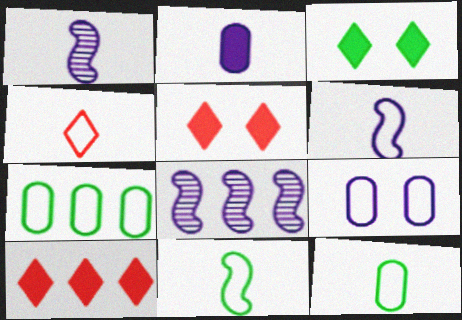[[1, 5, 7], 
[4, 6, 12], 
[5, 8, 12], 
[7, 8, 10]]